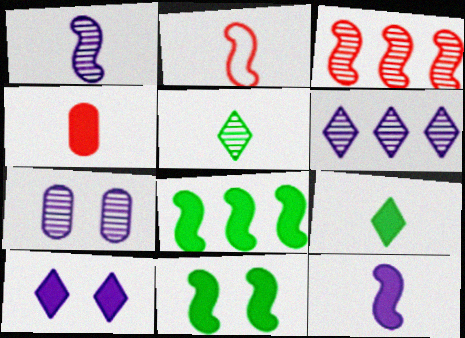[[1, 6, 7], 
[3, 5, 7], 
[4, 8, 10], 
[4, 9, 12]]